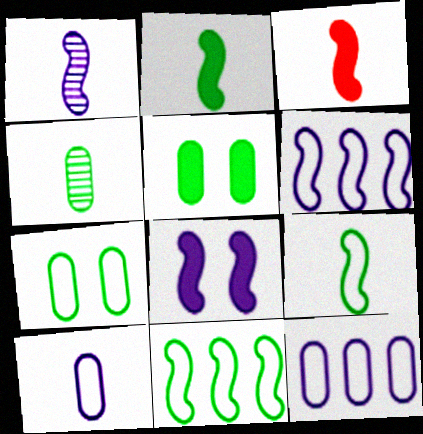[[1, 3, 9], 
[1, 6, 8]]